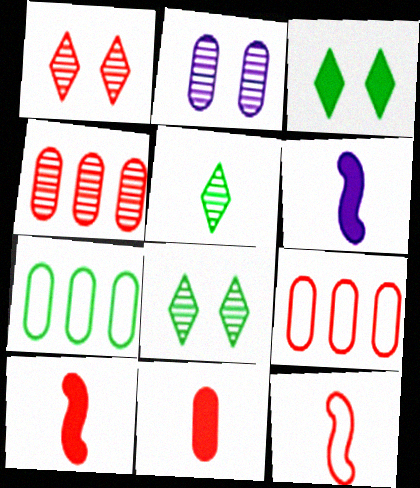[[1, 6, 7], 
[1, 9, 10], 
[2, 7, 11], 
[6, 8, 9]]